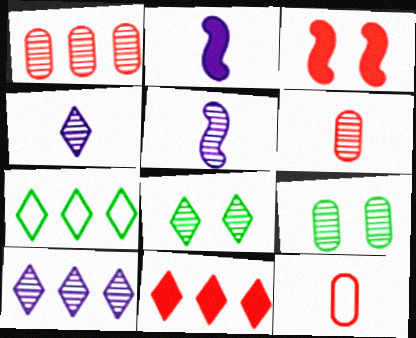[[1, 5, 8], 
[7, 10, 11]]